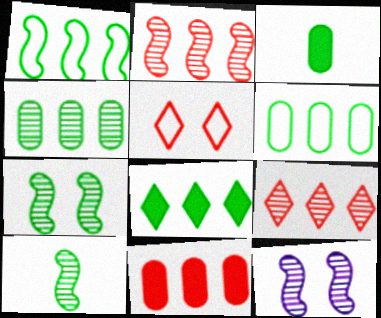[[1, 4, 8], 
[2, 10, 12]]